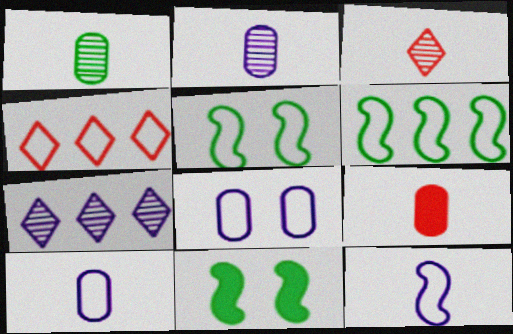[[1, 9, 10], 
[2, 4, 11], 
[4, 5, 10], 
[5, 7, 9]]